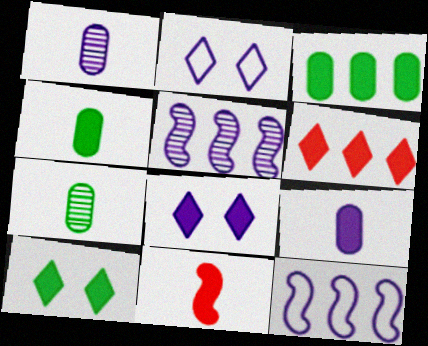[[1, 8, 12], 
[2, 5, 9], 
[3, 8, 11]]